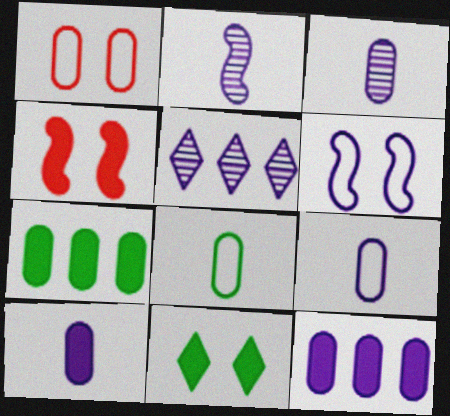[[1, 3, 7], 
[3, 9, 10], 
[4, 5, 8], 
[5, 6, 10]]